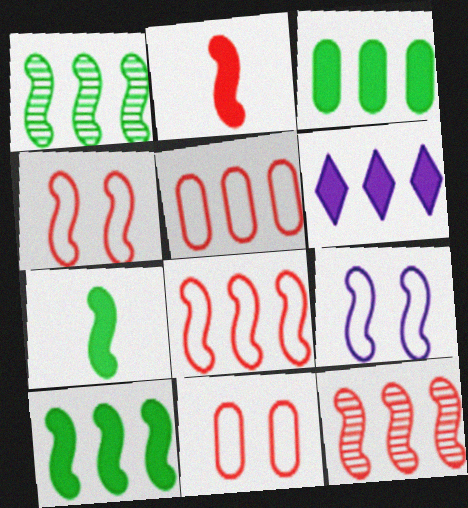[[1, 2, 9], 
[1, 5, 6], 
[2, 4, 12], 
[7, 9, 12]]